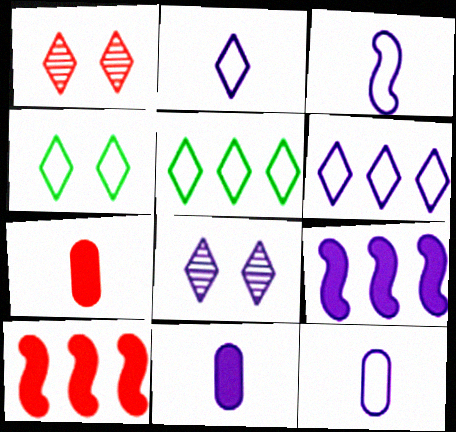[[2, 3, 12], 
[8, 9, 12]]